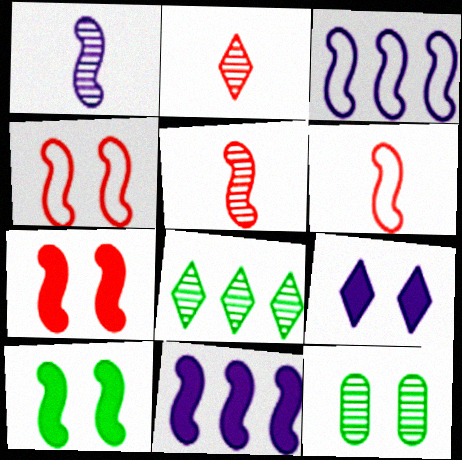[[3, 5, 10], 
[4, 9, 12]]